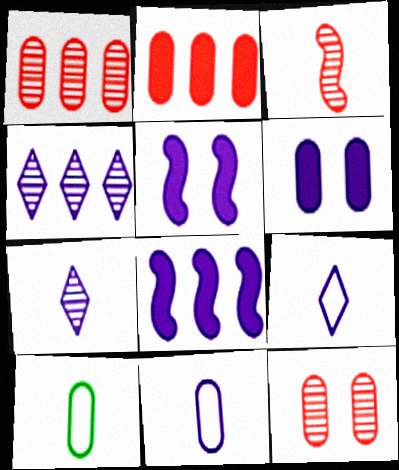[[1, 6, 10], 
[4, 5, 11]]